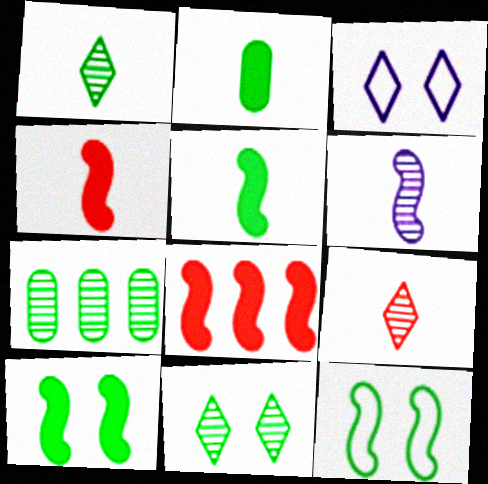[[3, 4, 7], 
[6, 8, 12]]